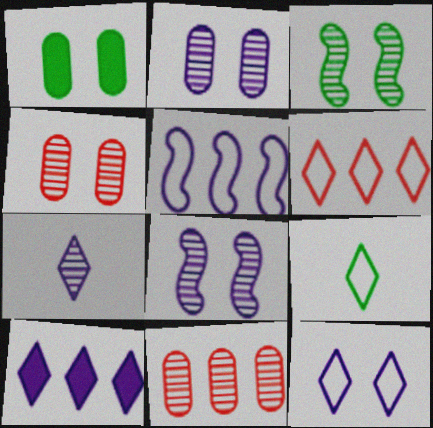[[3, 7, 11], 
[6, 9, 12], 
[7, 10, 12]]